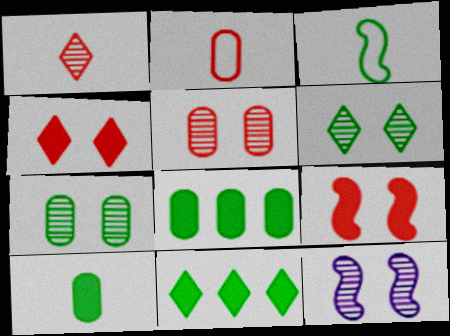[[2, 11, 12], 
[3, 6, 8], 
[3, 7, 11], 
[5, 6, 12]]